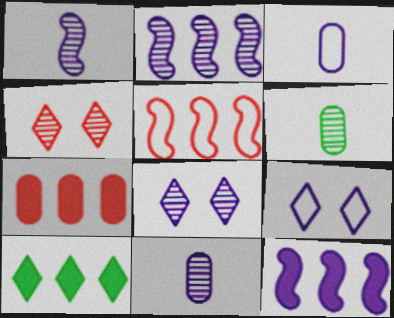[[2, 4, 6], 
[2, 8, 11], 
[3, 8, 12], 
[7, 10, 12], 
[9, 11, 12]]